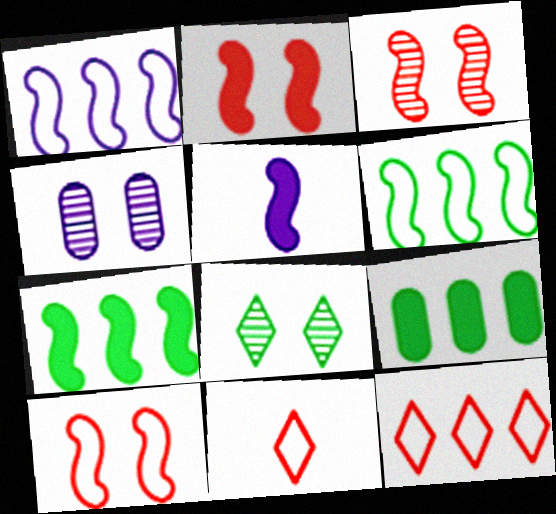[[2, 3, 10], 
[2, 5, 7], 
[3, 4, 8], 
[3, 5, 6], 
[4, 7, 11]]